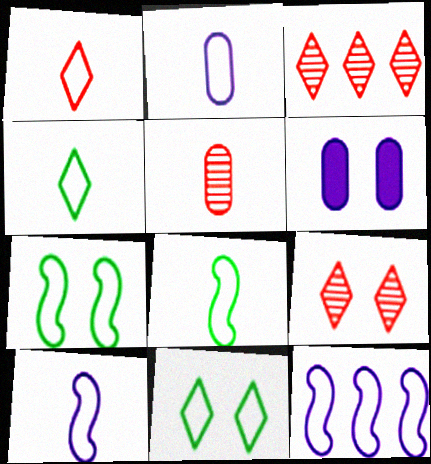[[1, 2, 8], 
[3, 6, 8], 
[6, 7, 9]]